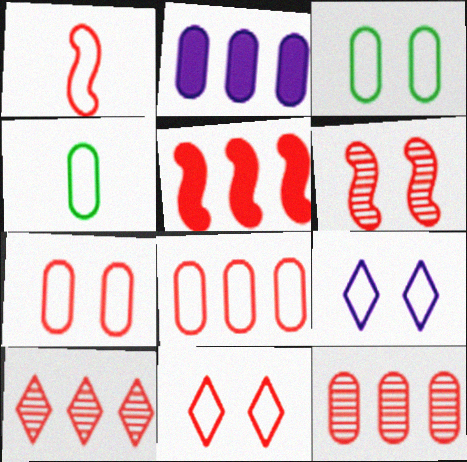[[1, 5, 6], 
[1, 8, 11], 
[5, 8, 10]]